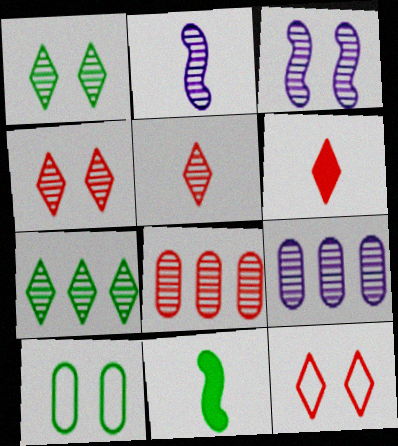[[1, 2, 8], 
[7, 10, 11], 
[9, 11, 12]]